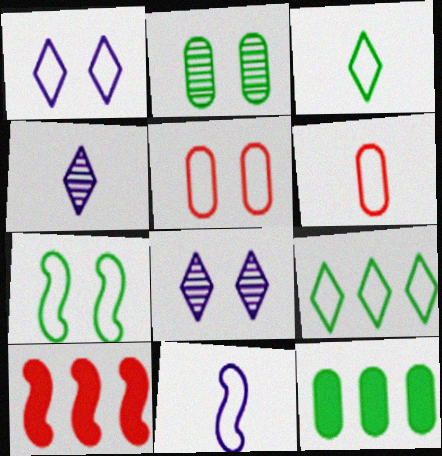[[1, 5, 7], 
[3, 6, 11], 
[5, 9, 11]]